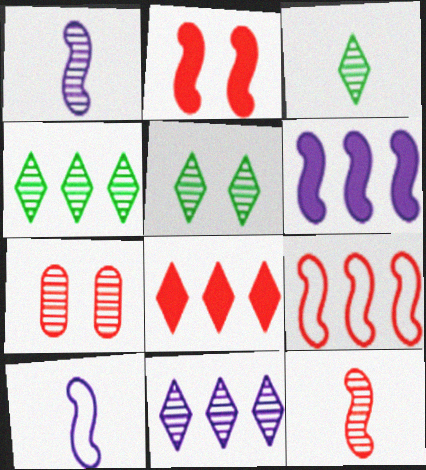[[1, 4, 7], 
[2, 9, 12], 
[3, 4, 5]]